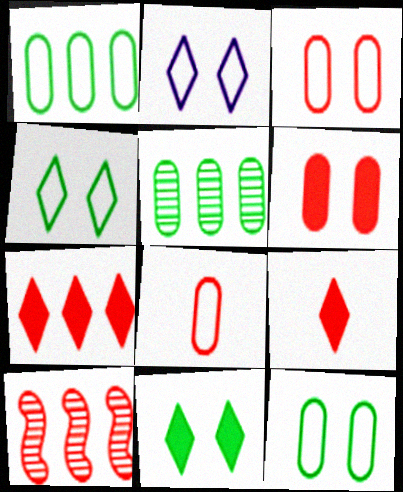[[3, 9, 10]]